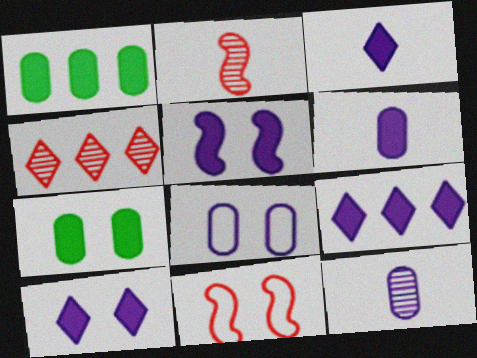[[3, 9, 10], 
[5, 6, 9]]